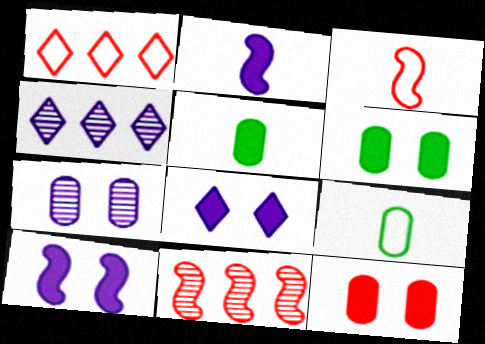[[3, 4, 6], 
[8, 9, 11]]